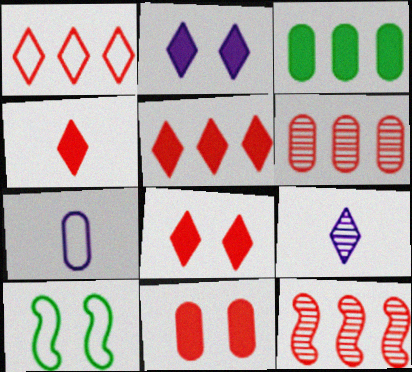[[1, 7, 10], 
[4, 5, 8]]